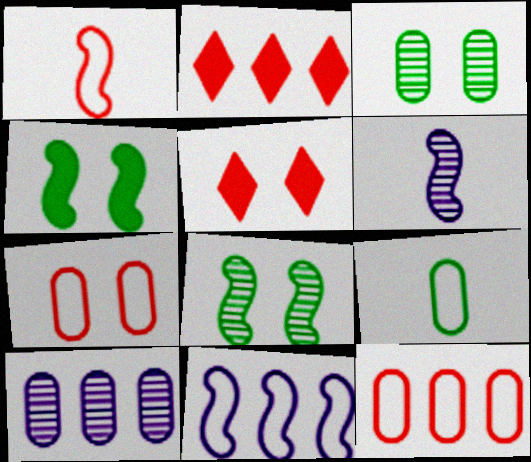[]